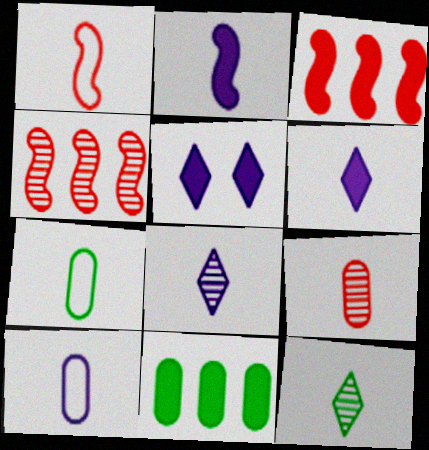[[2, 8, 10], 
[4, 5, 7]]